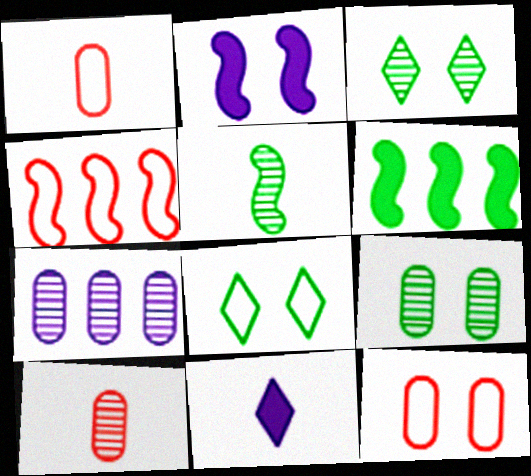[[1, 5, 11], 
[2, 3, 12], 
[2, 4, 5], 
[4, 9, 11], 
[7, 9, 10]]